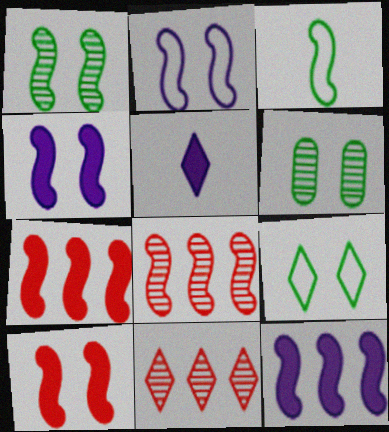[[1, 2, 10], 
[3, 4, 8], 
[5, 9, 11]]